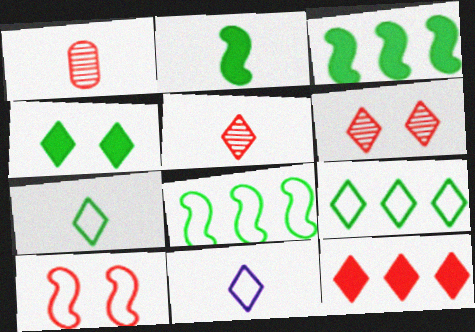[[1, 2, 11], 
[1, 10, 12]]